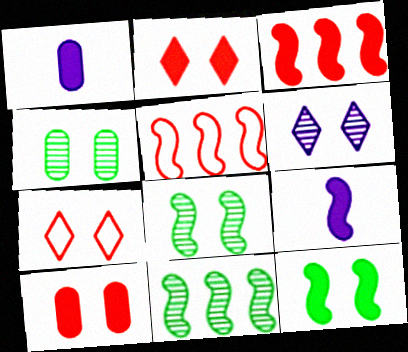[[1, 7, 11], 
[3, 9, 12], 
[5, 8, 9]]